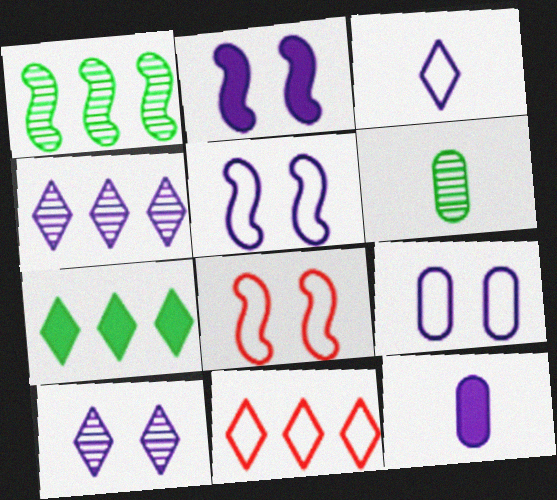[[2, 6, 11], 
[2, 9, 10], 
[4, 5, 12], 
[4, 7, 11]]